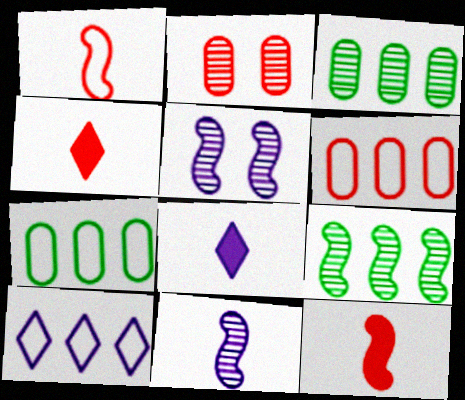[[4, 5, 7]]